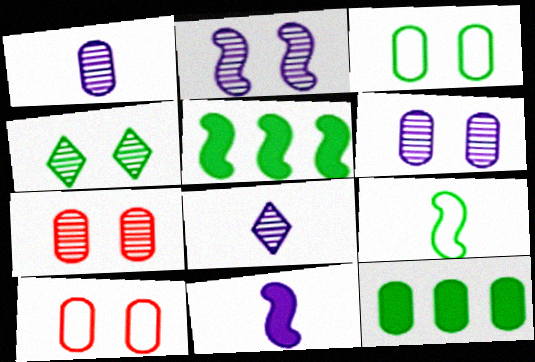[[1, 10, 12], 
[2, 4, 7], 
[4, 9, 12], 
[5, 8, 10]]